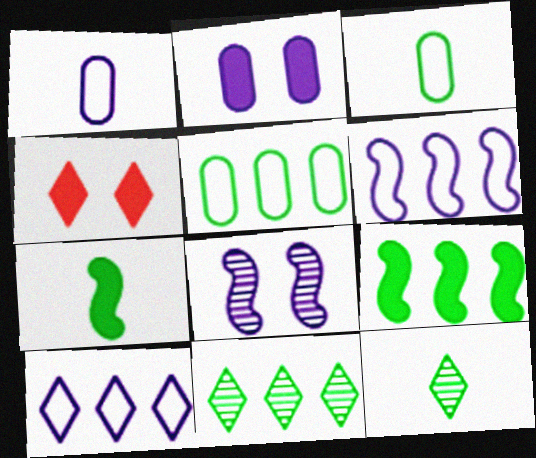[[3, 7, 12], 
[4, 10, 12], 
[5, 9, 11]]